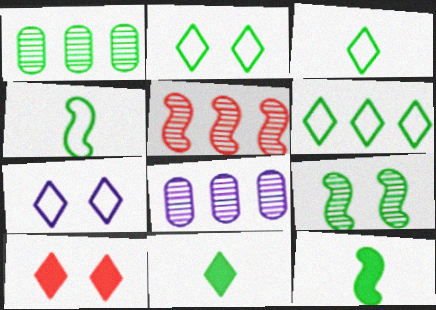[[1, 2, 12], 
[2, 3, 6], 
[4, 8, 10]]